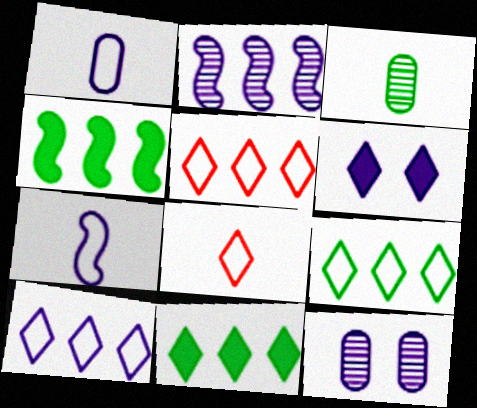[[1, 2, 6], 
[4, 8, 12], 
[5, 9, 10]]